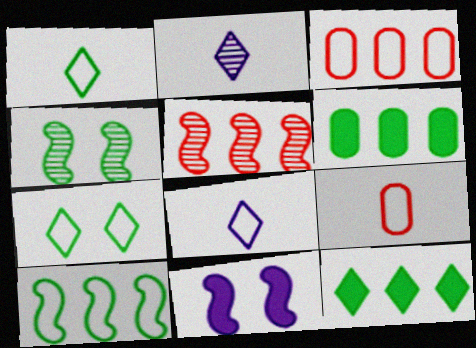[[1, 4, 6]]